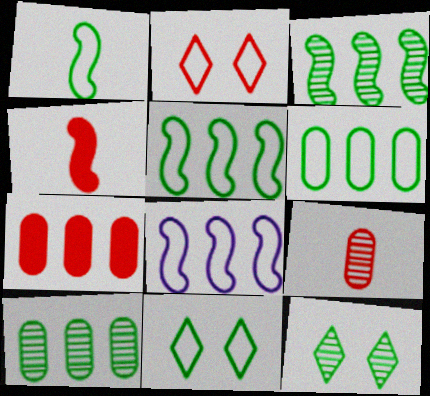[[1, 6, 11]]